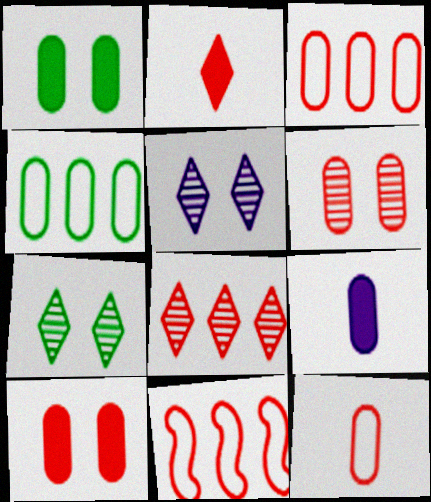[[2, 6, 11], 
[4, 6, 9], 
[7, 9, 11]]